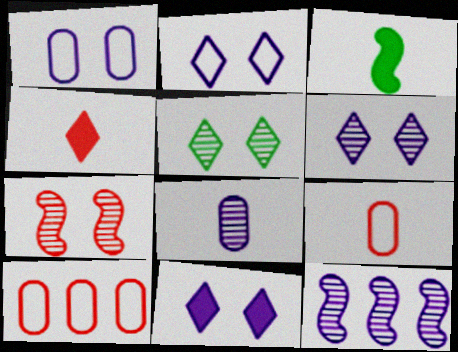[[2, 6, 11], 
[3, 6, 10], 
[4, 7, 10], 
[6, 8, 12]]